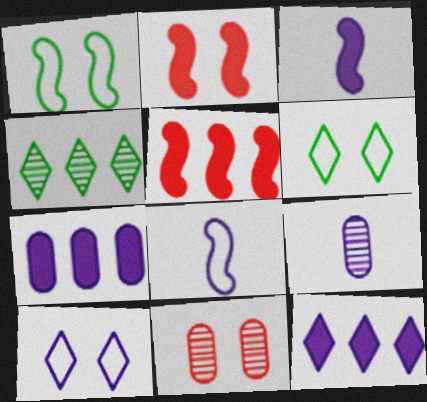[[5, 6, 9]]